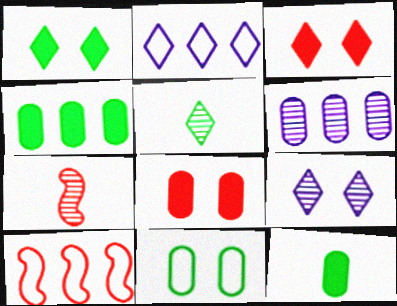[[2, 3, 5], 
[9, 10, 12]]